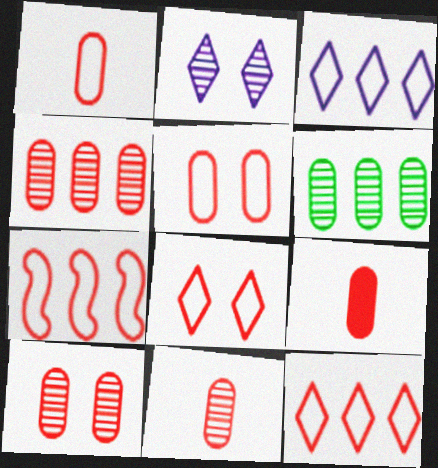[[1, 7, 8], 
[1, 9, 11], 
[4, 5, 9], 
[4, 10, 11]]